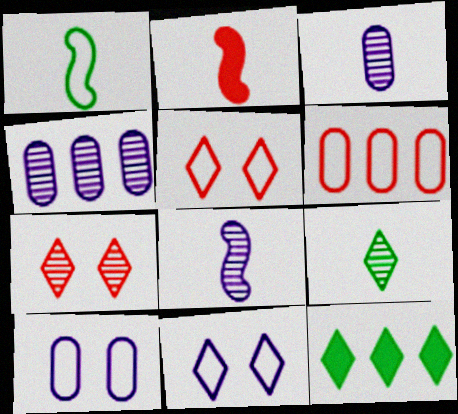[[1, 2, 8], 
[1, 6, 11], 
[2, 6, 7]]